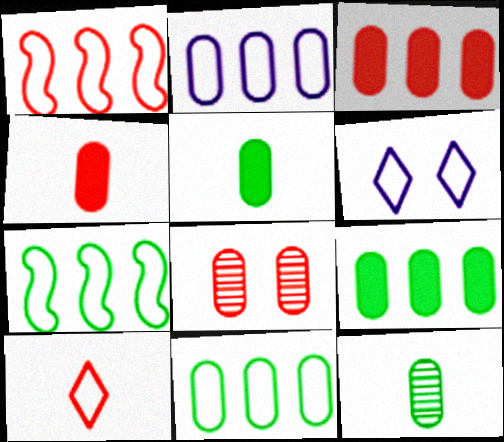[[2, 5, 8]]